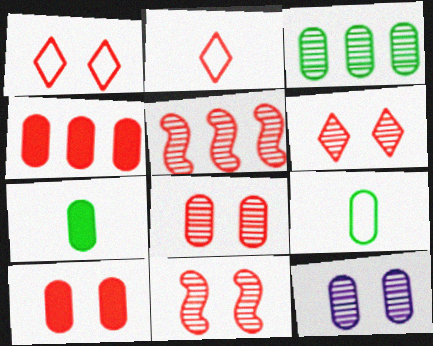[[1, 10, 11], 
[2, 4, 11], 
[2, 5, 10], 
[4, 9, 12], 
[6, 8, 11]]